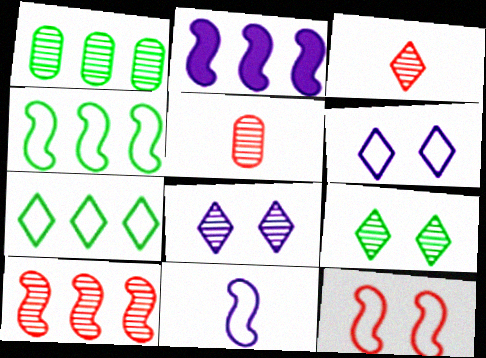[[2, 4, 10], 
[4, 11, 12]]